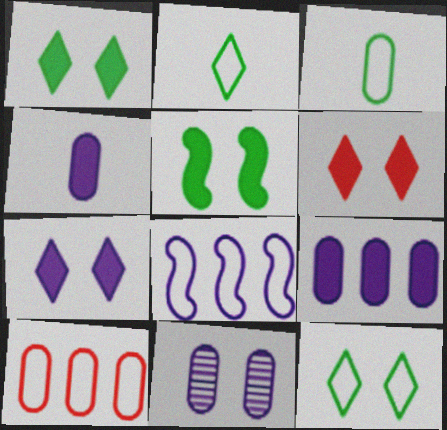[[1, 6, 7]]